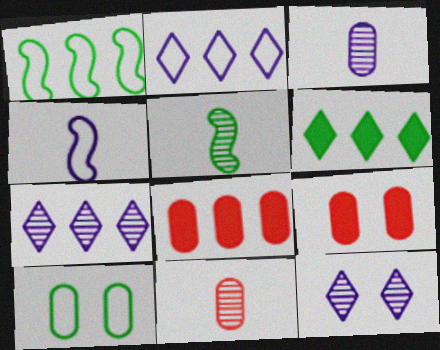[[1, 7, 8], 
[2, 5, 9], 
[3, 8, 10], 
[5, 6, 10]]